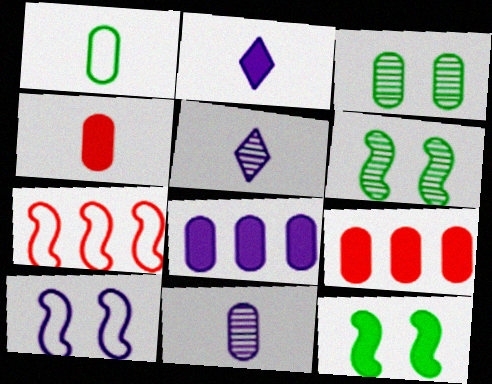[[1, 4, 11], 
[2, 3, 7], 
[2, 9, 12], 
[5, 8, 10]]